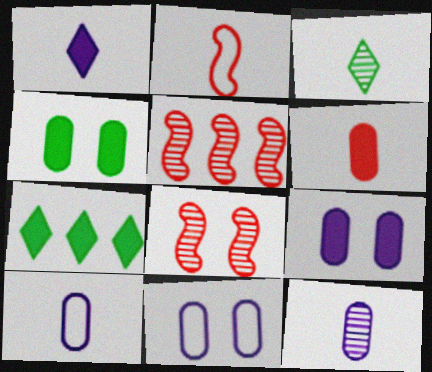[[7, 8, 10]]